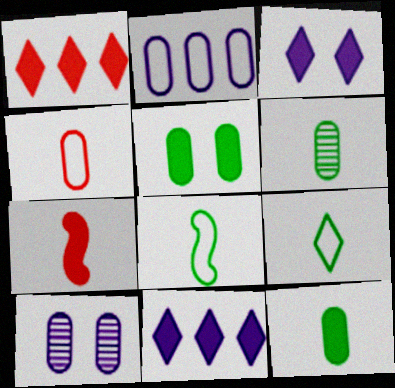[[1, 8, 10], 
[5, 7, 11]]